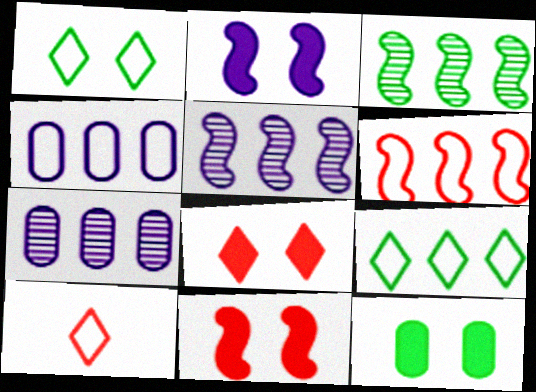[[2, 8, 12], 
[4, 6, 9], 
[5, 10, 12]]